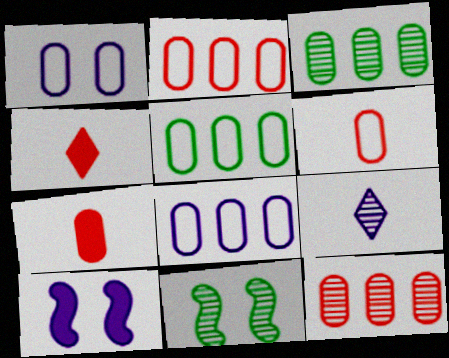[[1, 3, 7], 
[1, 5, 6], 
[2, 5, 8], 
[4, 8, 11], 
[8, 9, 10], 
[9, 11, 12]]